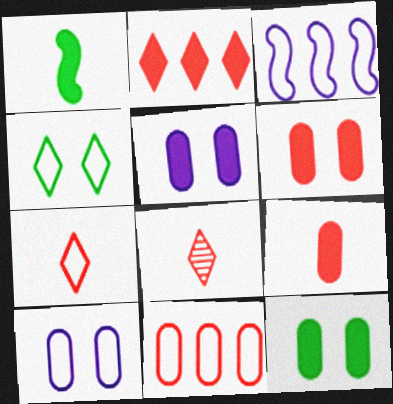[[1, 2, 5], 
[3, 8, 12], 
[5, 6, 12]]